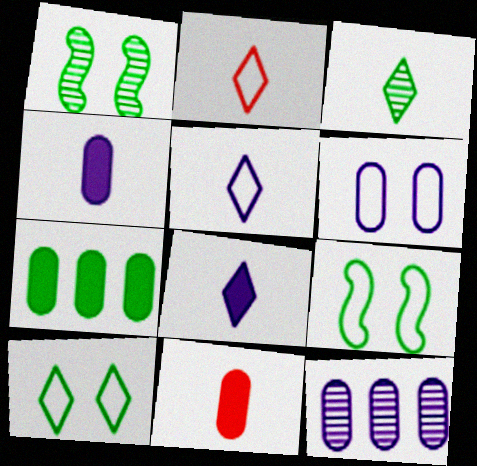[[2, 3, 8], 
[3, 7, 9], 
[4, 6, 12]]